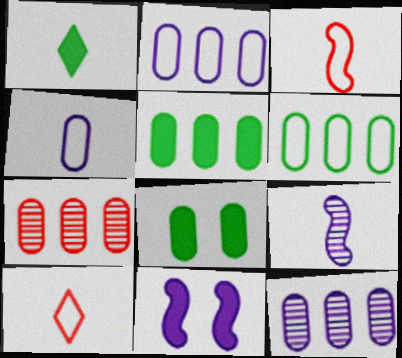[[2, 5, 7], 
[4, 7, 8]]